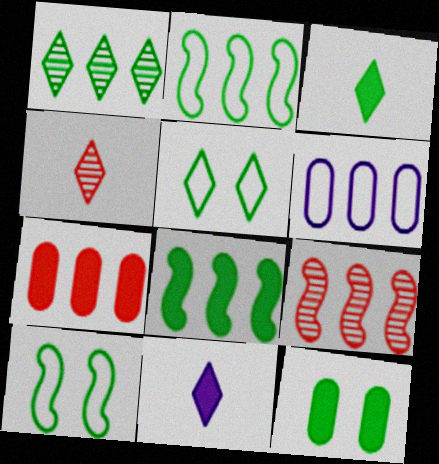[[1, 3, 5], 
[3, 8, 12]]